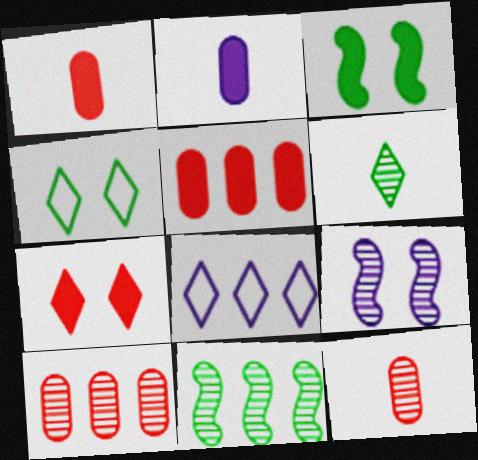[[2, 8, 9], 
[3, 8, 12], 
[5, 8, 11], 
[6, 7, 8], 
[6, 9, 10]]